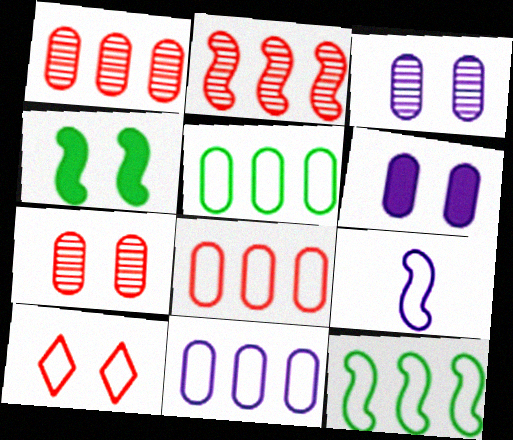[[2, 4, 9], 
[3, 4, 10], 
[5, 8, 11], 
[5, 9, 10]]